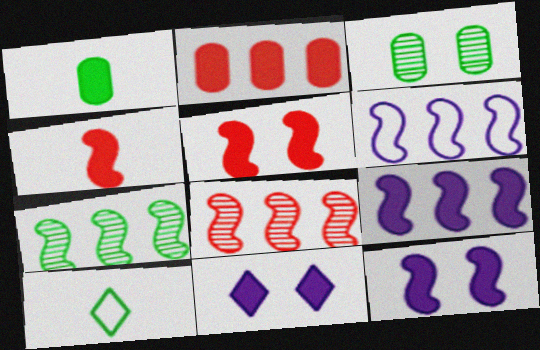[]